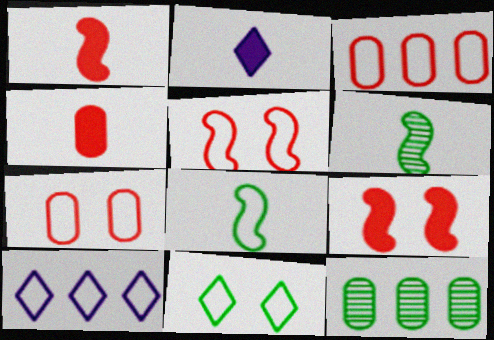[[2, 5, 12], 
[7, 8, 10]]